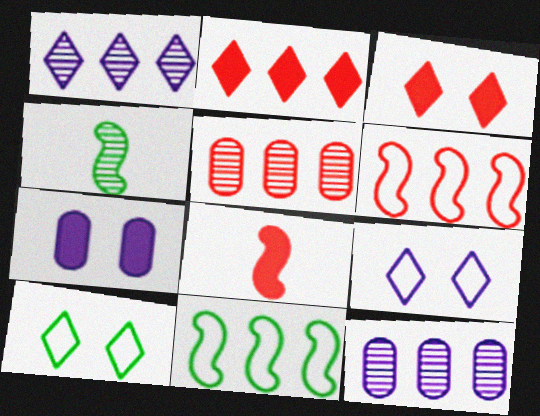[[2, 5, 6], 
[2, 11, 12], 
[8, 10, 12]]